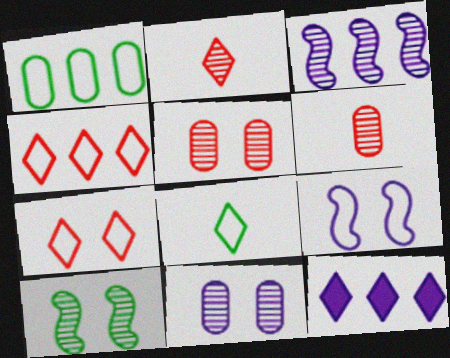[]